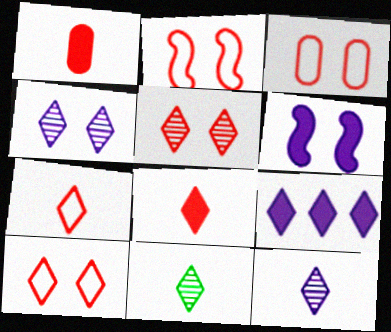[[2, 3, 10], 
[9, 10, 11]]